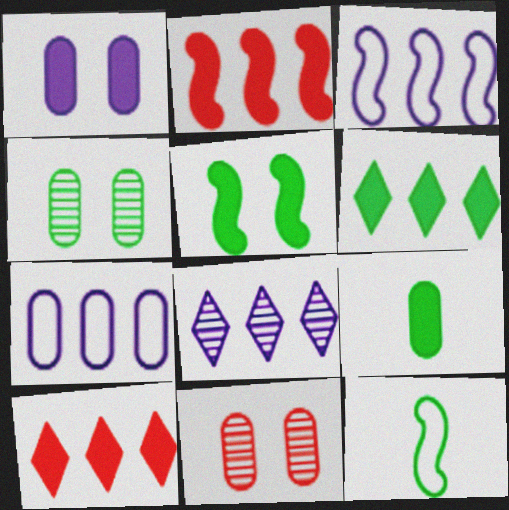[[4, 6, 12], 
[5, 6, 9], 
[7, 9, 11]]